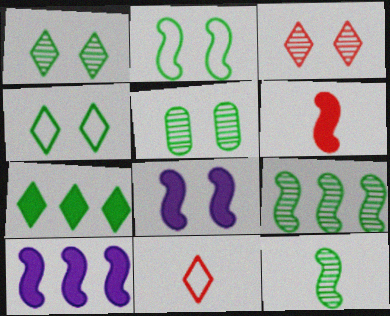[[5, 10, 11]]